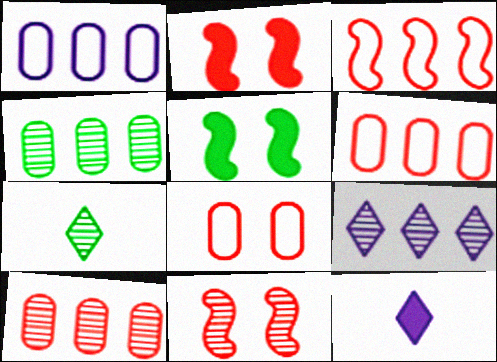[[1, 2, 7]]